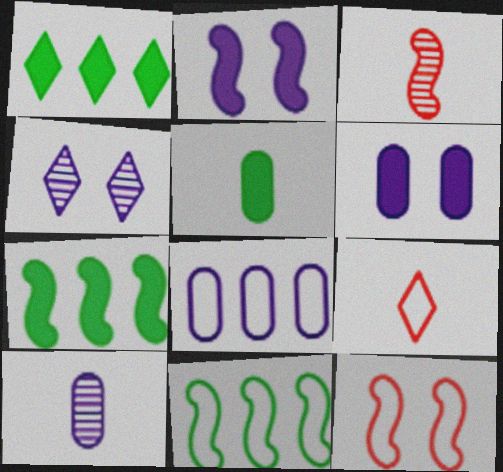[[1, 4, 9], 
[1, 10, 12], 
[2, 3, 11], 
[6, 8, 10]]